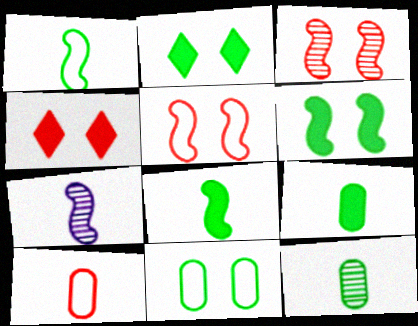[]